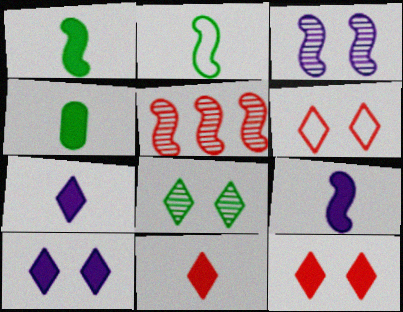[[4, 9, 11], 
[6, 8, 10]]